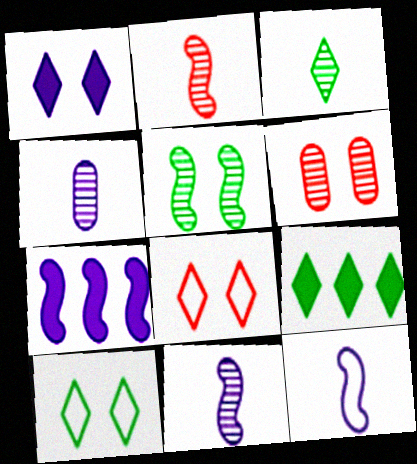[[2, 3, 4], 
[3, 9, 10], 
[6, 9, 12]]